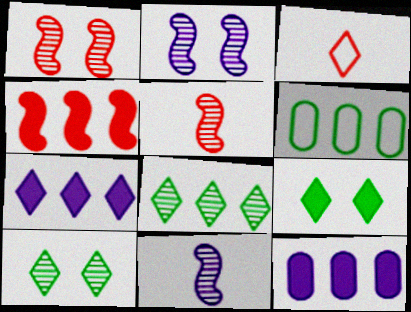[[3, 7, 10]]